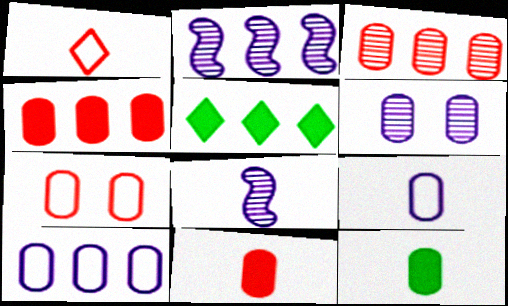[[1, 8, 12], 
[3, 7, 11], 
[5, 7, 8]]